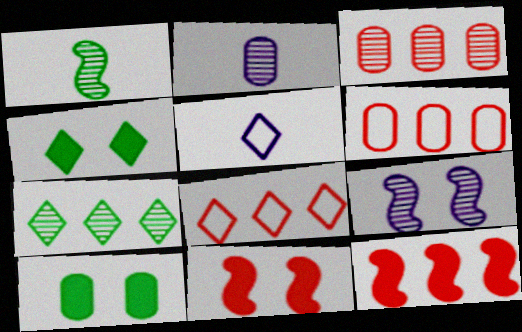[[2, 6, 10], 
[3, 8, 12]]